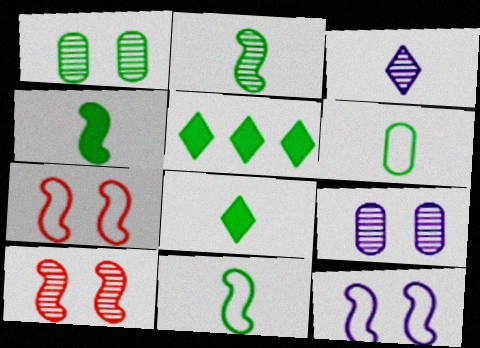[[1, 5, 11], 
[2, 4, 11], 
[2, 6, 8]]